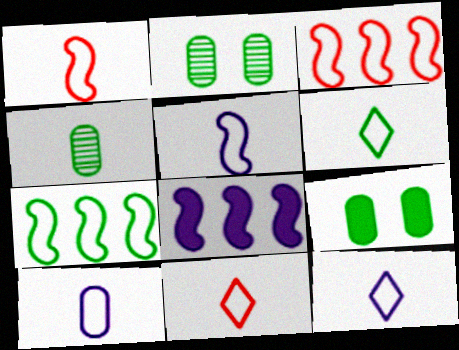[[1, 6, 10], 
[2, 8, 11], 
[5, 10, 12], 
[6, 11, 12]]